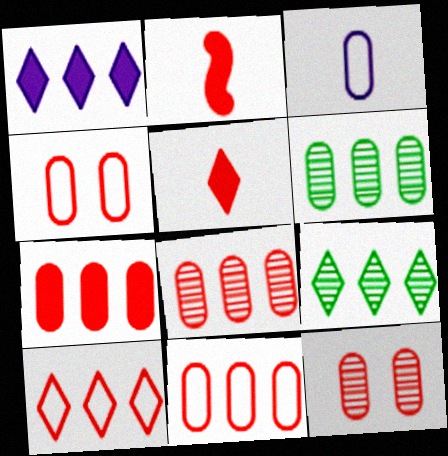[[1, 9, 10], 
[2, 10, 12], 
[7, 8, 11]]